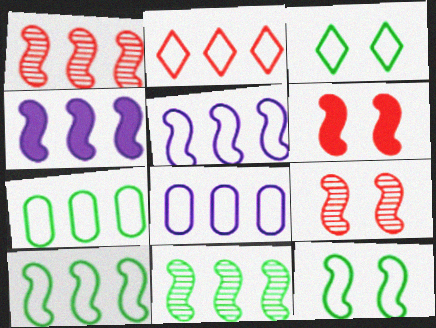[[1, 4, 10], 
[2, 5, 7], 
[2, 8, 10]]